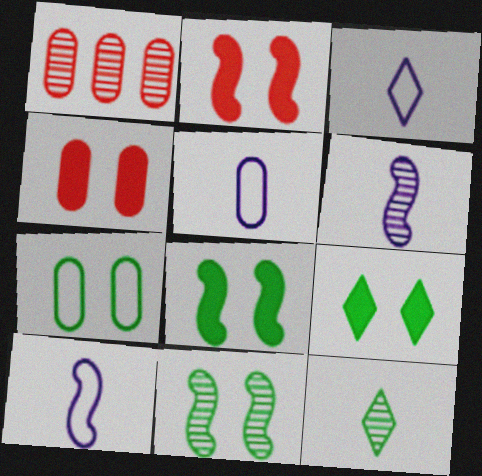[[1, 3, 8], 
[1, 9, 10], 
[3, 5, 10], 
[7, 9, 11]]